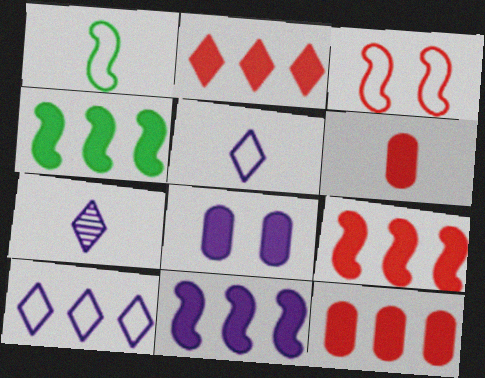[[1, 6, 7], 
[2, 9, 12], 
[4, 9, 11]]